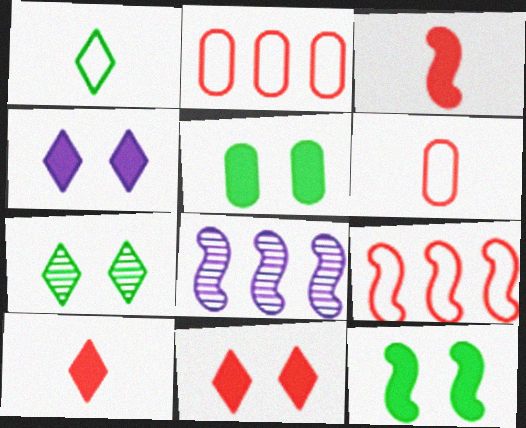[]